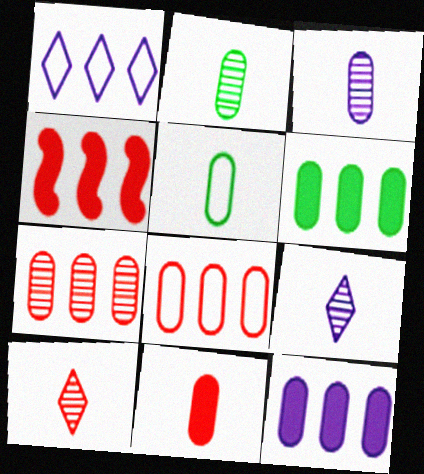[[3, 5, 11]]